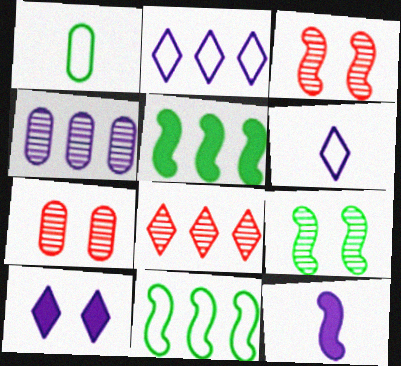[[3, 11, 12], 
[5, 6, 7]]